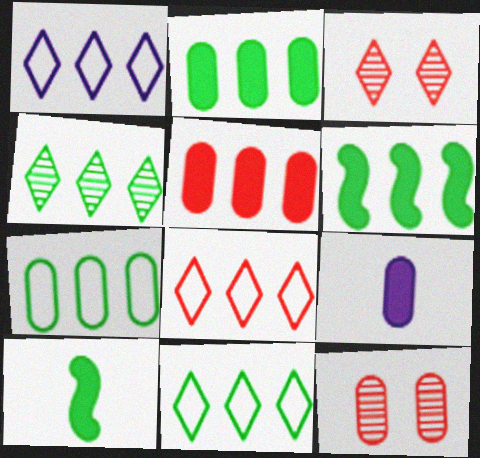[[1, 8, 11], 
[1, 10, 12], 
[4, 6, 7], 
[7, 9, 12]]